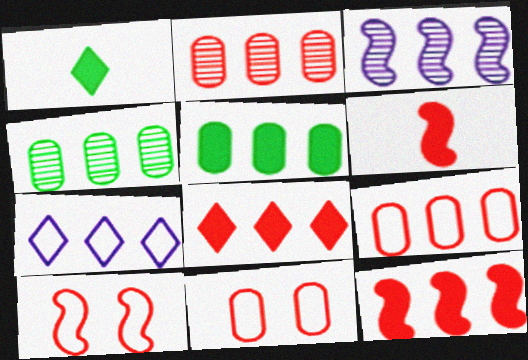[[1, 3, 11], 
[4, 7, 12]]